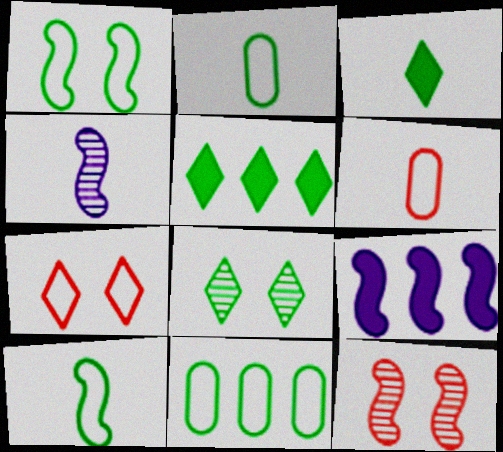[[3, 4, 6], 
[6, 8, 9], 
[9, 10, 12]]